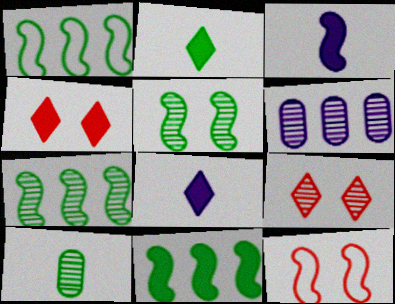[[1, 7, 11], 
[2, 6, 12], 
[3, 7, 12]]